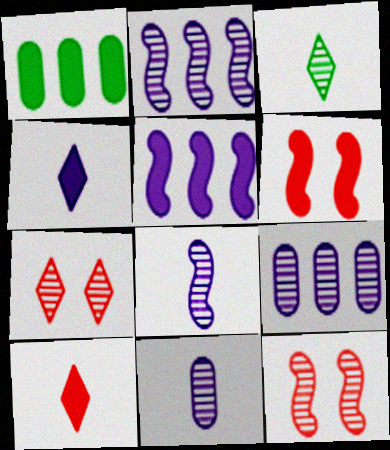[[1, 4, 6], 
[3, 9, 12]]